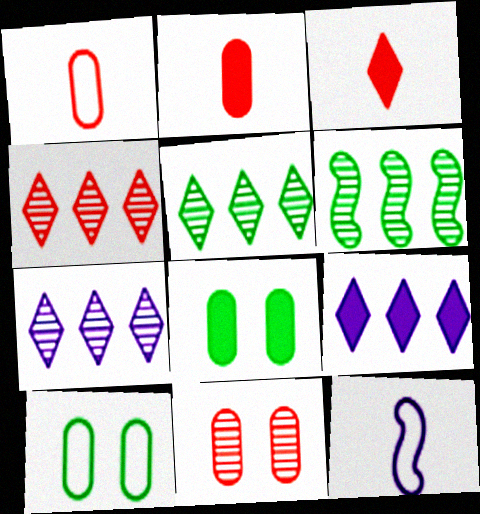[[4, 5, 7], 
[4, 8, 12]]